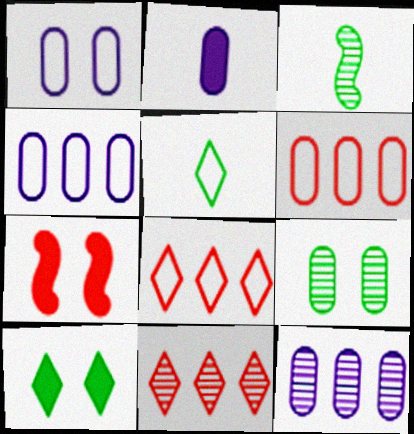[[1, 2, 12], 
[2, 6, 9], 
[5, 7, 12]]